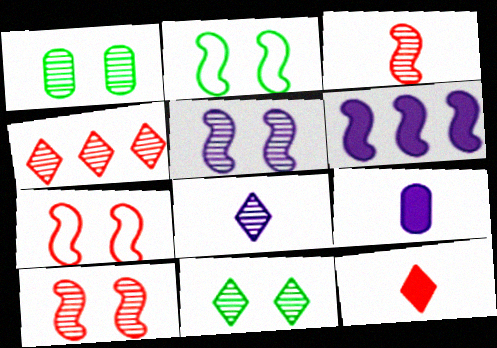[[2, 3, 6], 
[2, 4, 9], 
[4, 8, 11]]